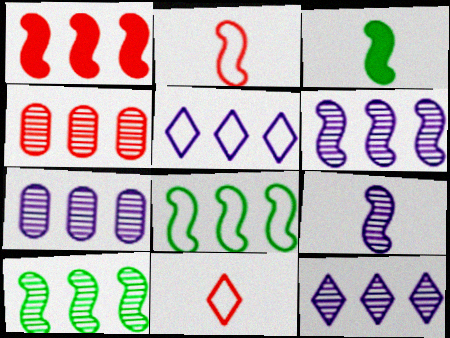[[1, 6, 8], 
[2, 3, 9], 
[4, 10, 12], 
[6, 7, 12]]